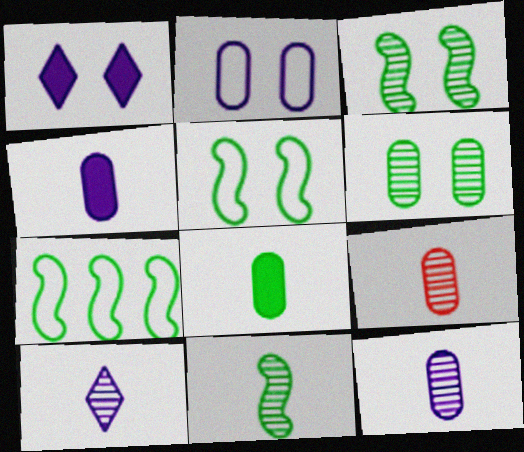[[1, 7, 9], 
[9, 10, 11]]